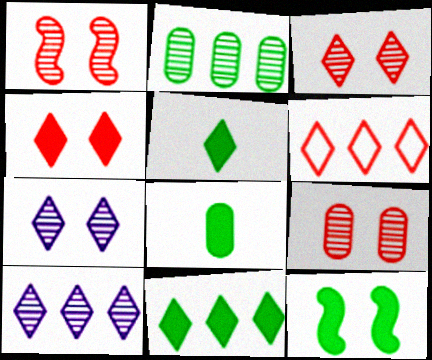[[1, 3, 9], 
[5, 6, 7], 
[6, 10, 11], 
[8, 11, 12]]